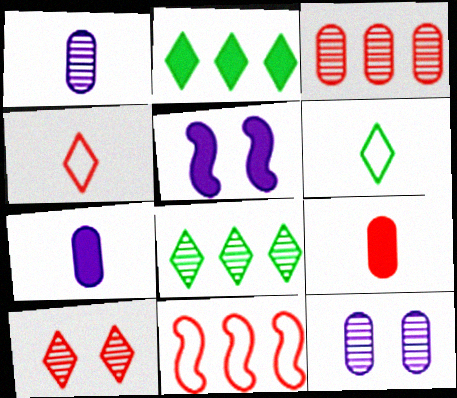[[2, 5, 9], 
[3, 5, 6], 
[9, 10, 11]]